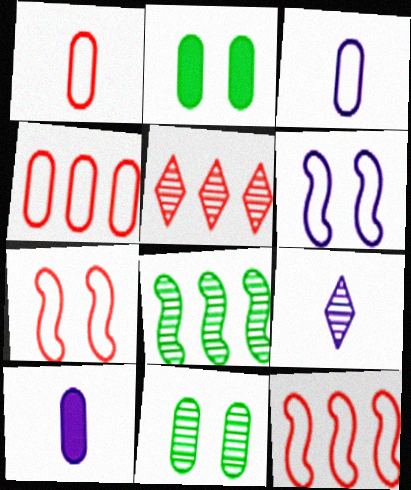[[2, 9, 12], 
[4, 10, 11]]